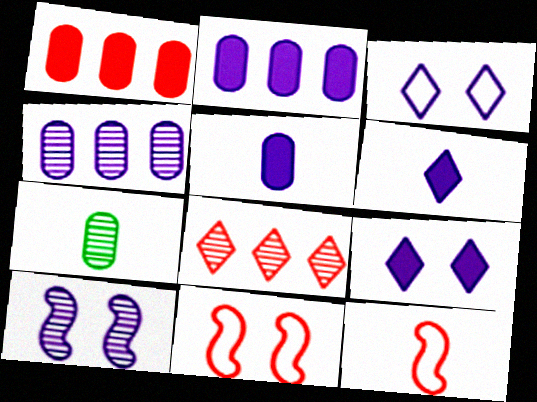[[6, 7, 12], 
[7, 8, 10]]